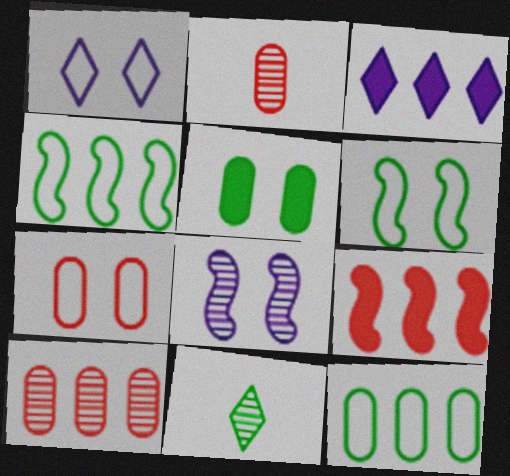[[1, 6, 7], 
[2, 3, 6], 
[3, 4, 10], 
[4, 5, 11], 
[8, 10, 11]]